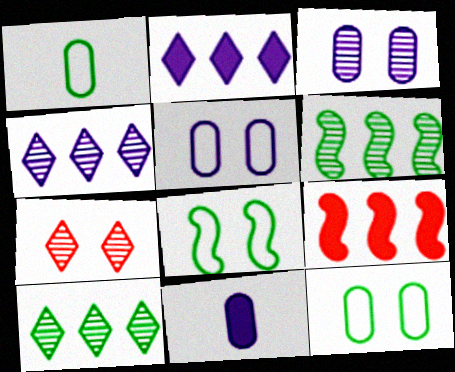[]